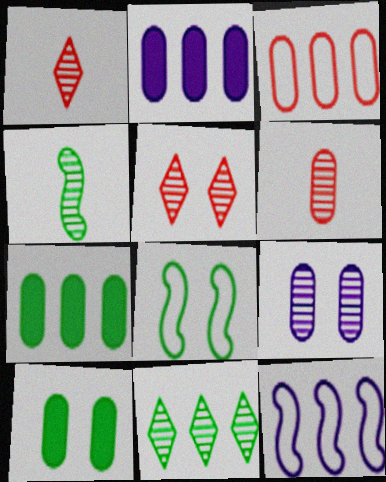[[1, 2, 8], 
[1, 10, 12]]